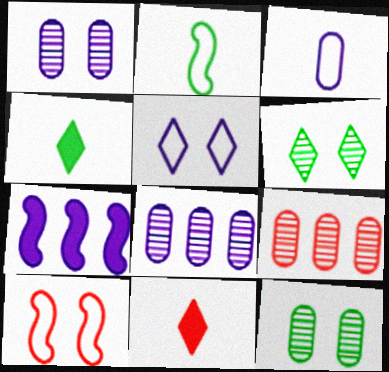[[4, 8, 10], 
[9, 10, 11]]